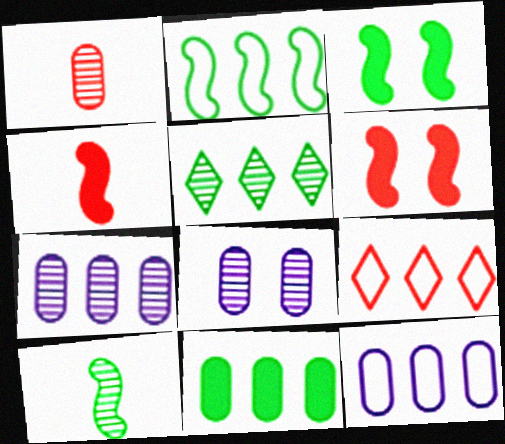[[1, 6, 9], 
[2, 3, 10], 
[2, 5, 11], 
[2, 9, 12]]